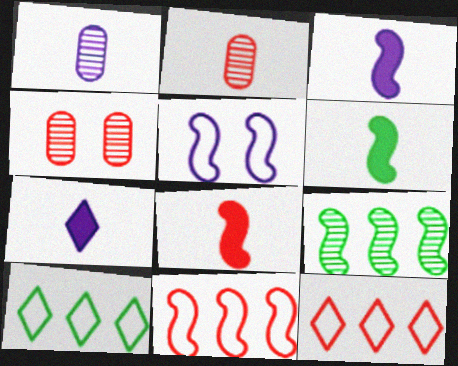[[3, 4, 10], 
[3, 6, 8], 
[4, 8, 12], 
[5, 8, 9]]